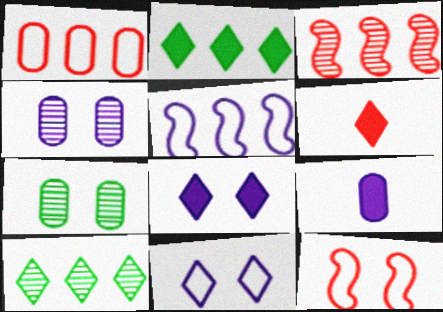[[1, 7, 9], 
[2, 6, 8], 
[5, 6, 7], 
[6, 10, 11], 
[7, 8, 12], 
[9, 10, 12]]